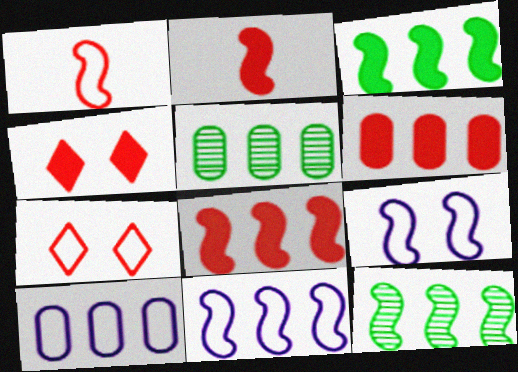[[2, 4, 6], 
[2, 9, 12], 
[5, 6, 10], 
[8, 11, 12]]